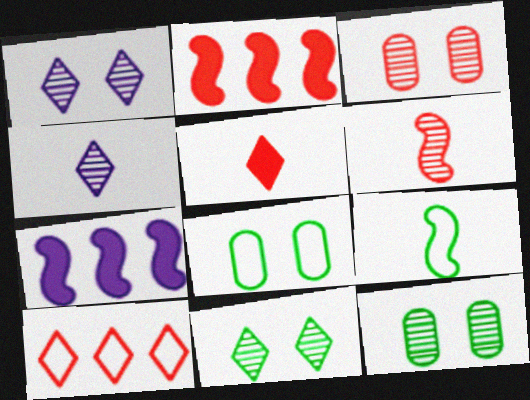[[2, 4, 8]]